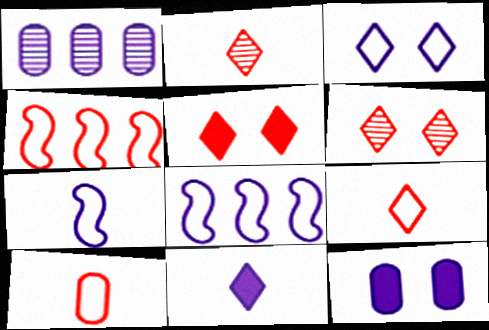[]